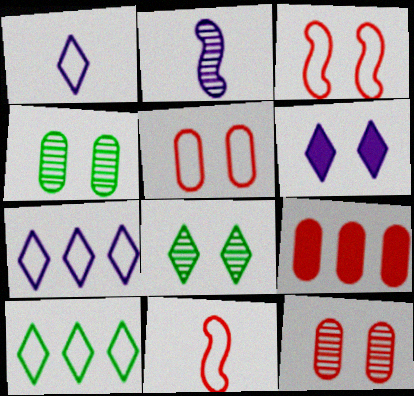[[3, 4, 6]]